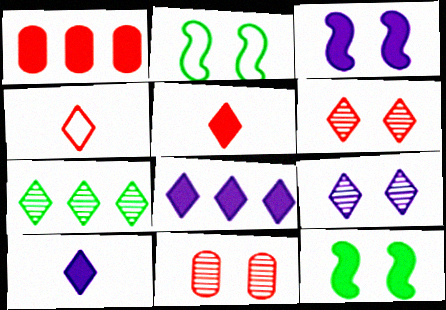[[1, 10, 12]]